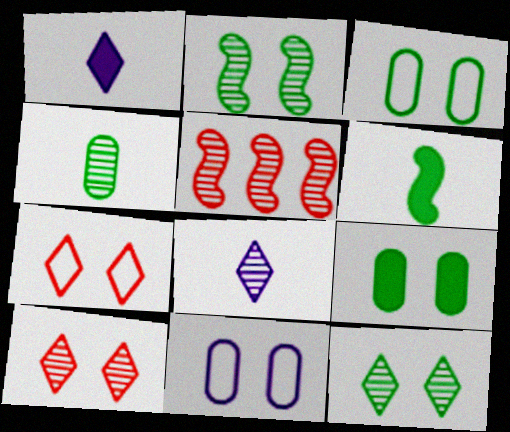[[1, 3, 5]]